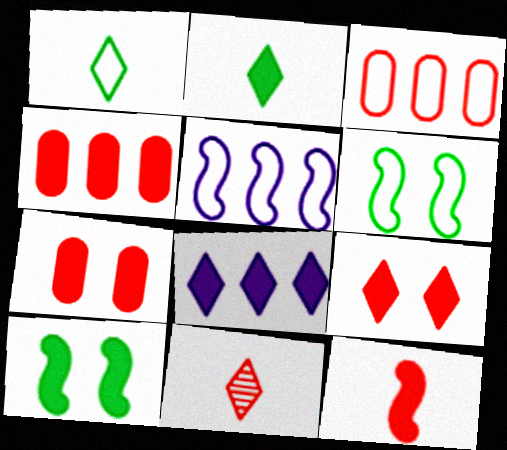[[2, 8, 9], 
[4, 9, 12]]